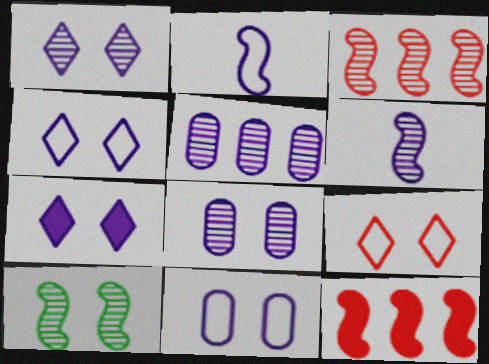[[1, 4, 7], 
[1, 5, 6], 
[2, 5, 7], 
[2, 10, 12], 
[3, 6, 10]]